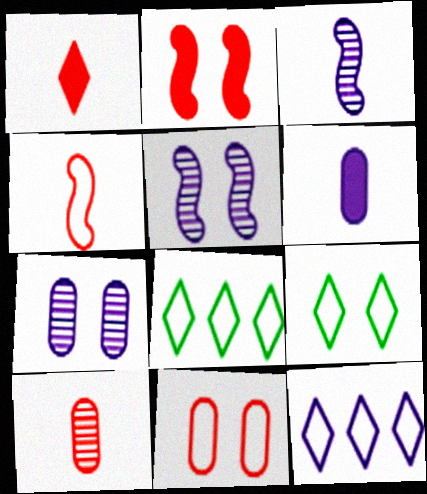[[1, 4, 10], 
[2, 7, 9], 
[5, 6, 12]]